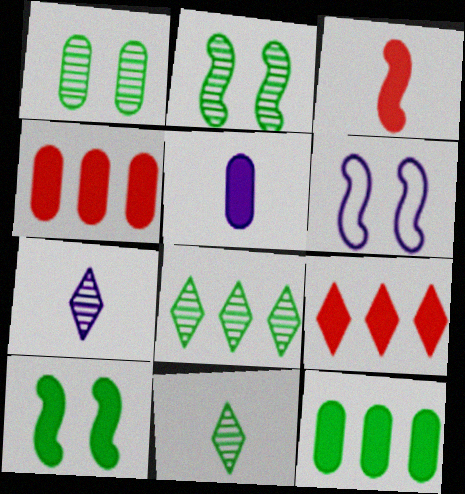[[4, 6, 11], 
[5, 9, 10]]